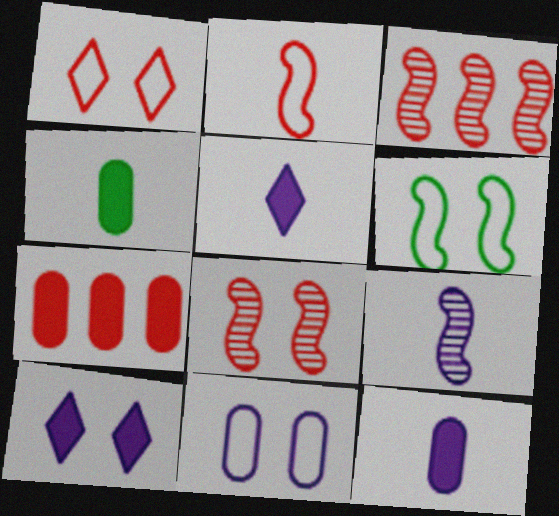[[1, 6, 11]]